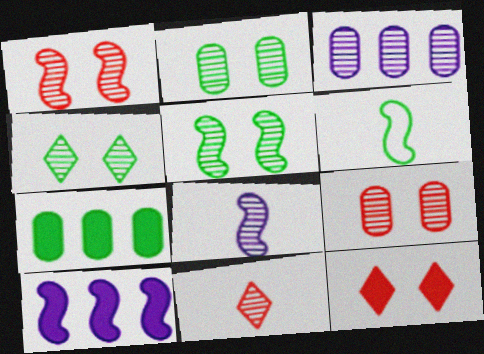[[1, 6, 10], 
[2, 4, 5], 
[3, 5, 11], 
[3, 6, 12], 
[4, 6, 7]]